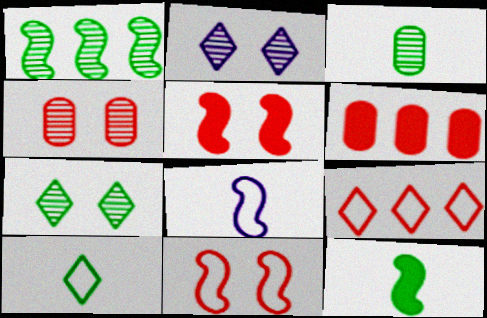[[1, 3, 7], 
[1, 5, 8], 
[3, 10, 12], 
[6, 7, 8]]